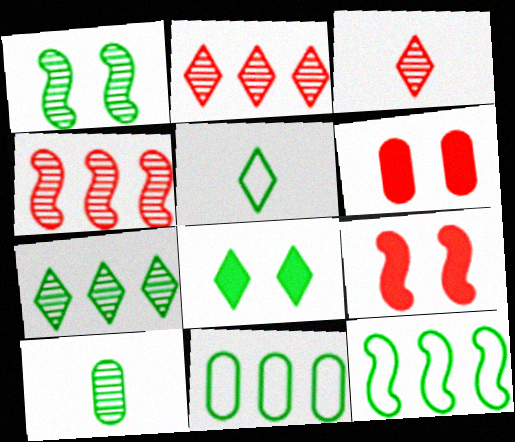[[1, 7, 10], 
[5, 7, 8], 
[8, 10, 12]]